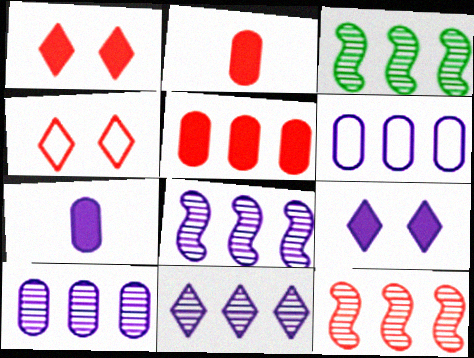[[2, 4, 12], 
[3, 4, 7], 
[3, 8, 12], 
[8, 10, 11]]